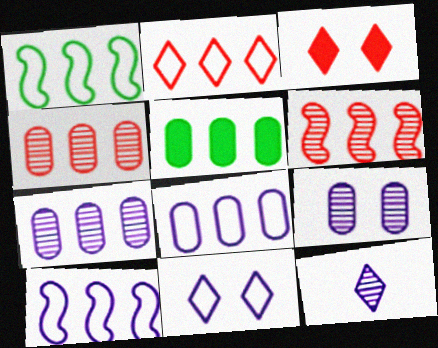[[1, 2, 8], 
[4, 5, 8]]